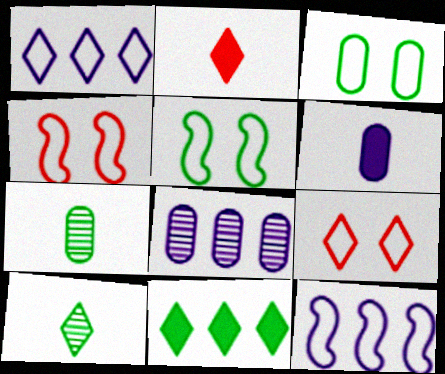[[2, 5, 8], 
[5, 7, 11]]